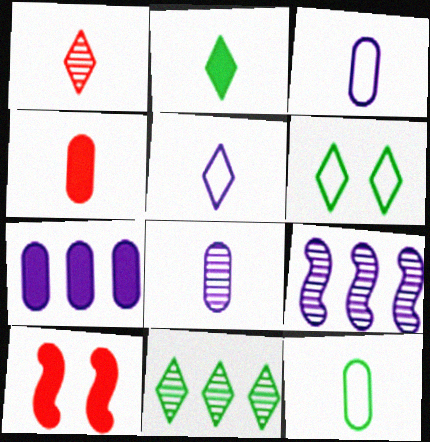[[1, 2, 5], 
[2, 6, 11], 
[2, 7, 10], 
[3, 10, 11], 
[4, 6, 9], 
[4, 8, 12]]